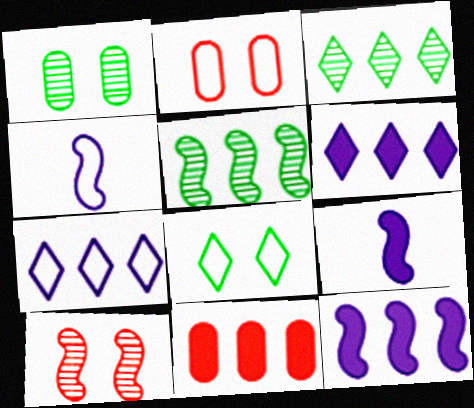[[2, 3, 9], 
[5, 7, 11]]